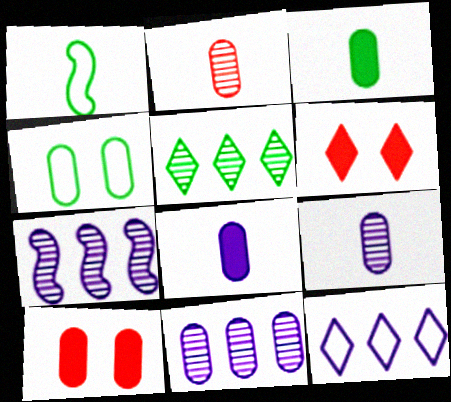[[1, 6, 11]]